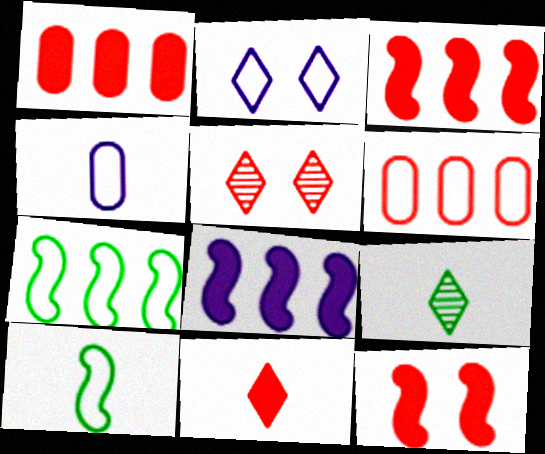[[1, 11, 12], 
[2, 6, 10]]